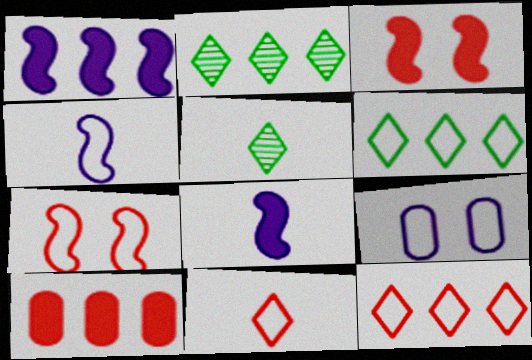[]